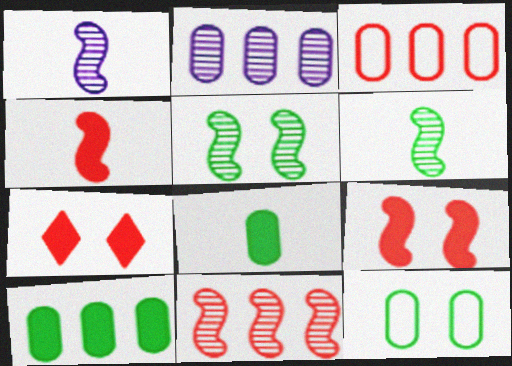[[1, 5, 11], 
[2, 3, 10]]